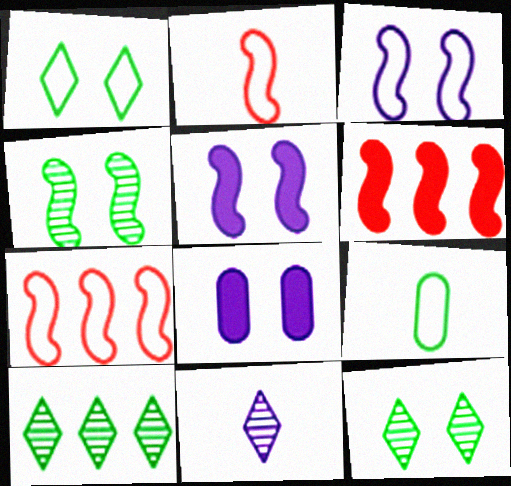[[2, 8, 10]]